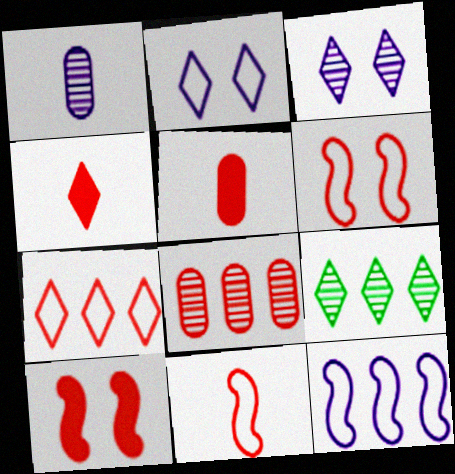[[2, 4, 9], 
[4, 6, 8]]